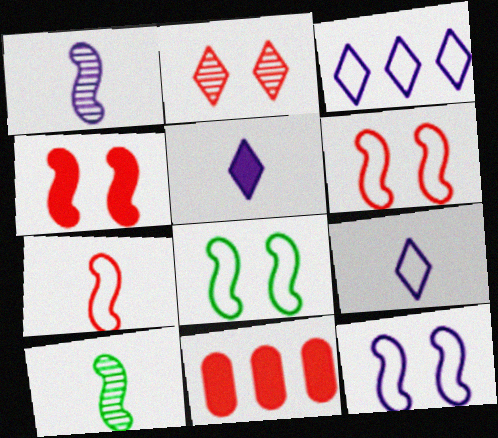[[2, 7, 11], 
[6, 8, 12]]